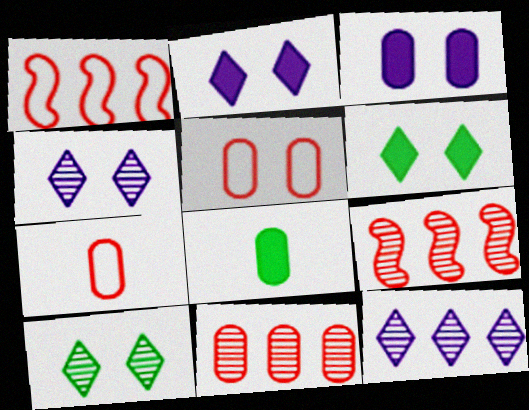[[1, 4, 8]]